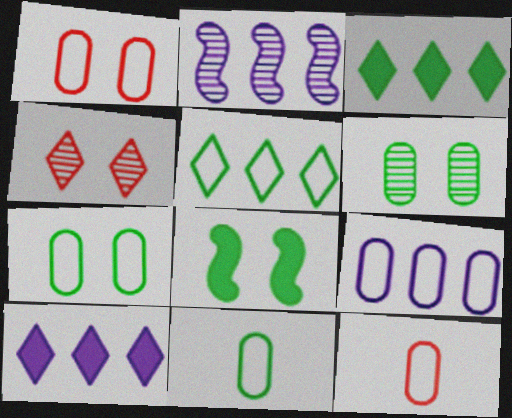[[1, 9, 11], 
[2, 9, 10], 
[7, 9, 12]]